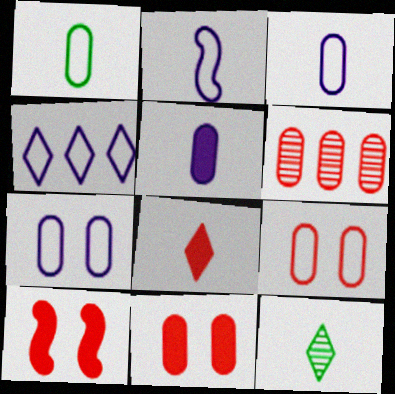[[2, 4, 7]]